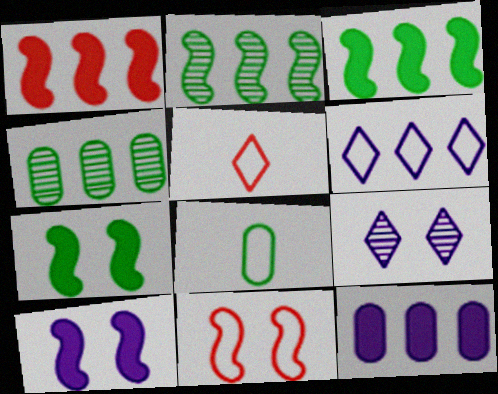[[1, 4, 6], 
[1, 8, 9], 
[4, 5, 10], 
[6, 8, 11]]